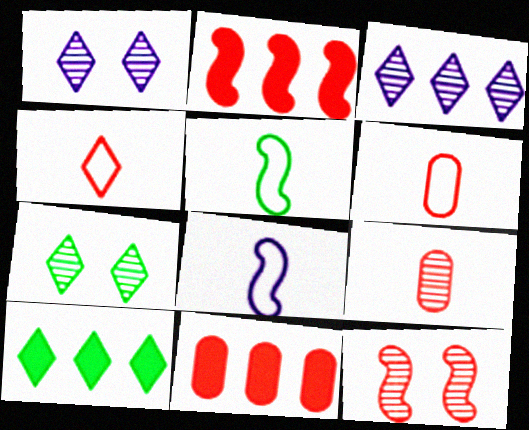[[1, 4, 10], 
[1, 5, 11], 
[4, 11, 12], 
[7, 8, 11]]